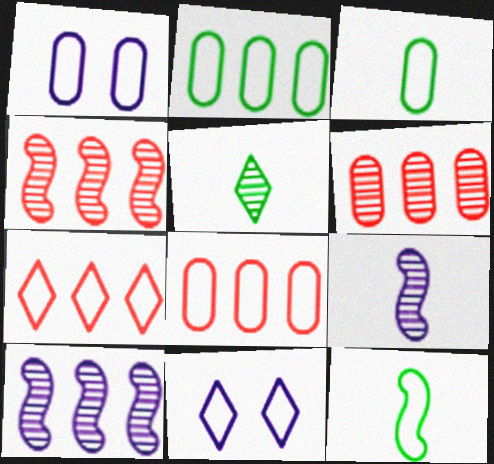[[1, 3, 8], 
[1, 7, 12], 
[8, 11, 12]]